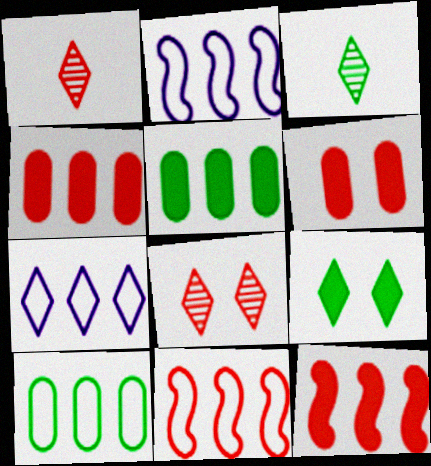[[1, 6, 11], 
[1, 7, 9], 
[2, 3, 6], 
[7, 10, 11]]